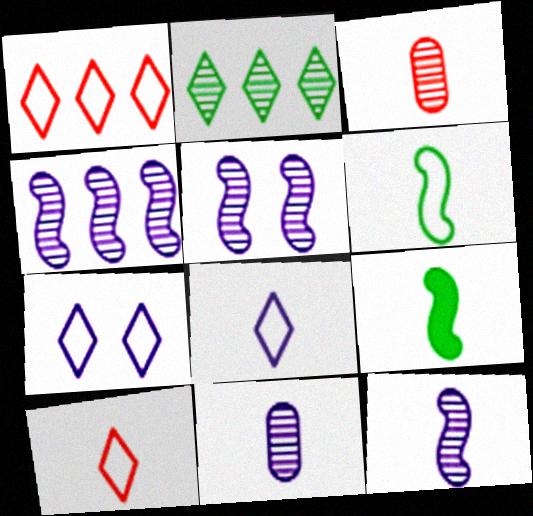[[2, 3, 5], 
[3, 8, 9], 
[4, 5, 12], 
[9, 10, 11]]